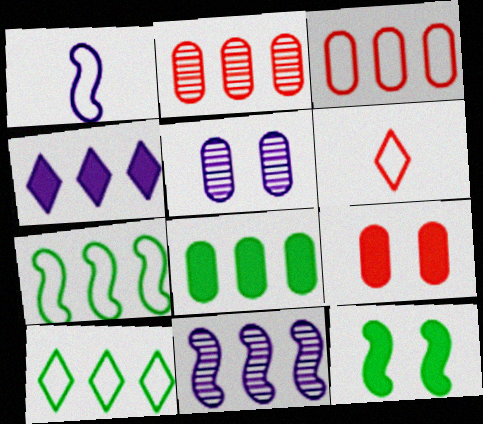[[1, 4, 5], 
[2, 4, 7]]